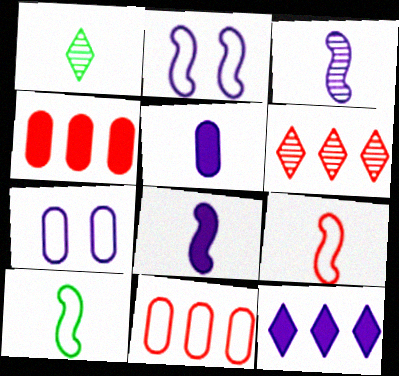[[1, 2, 4], 
[1, 5, 9], 
[3, 7, 12]]